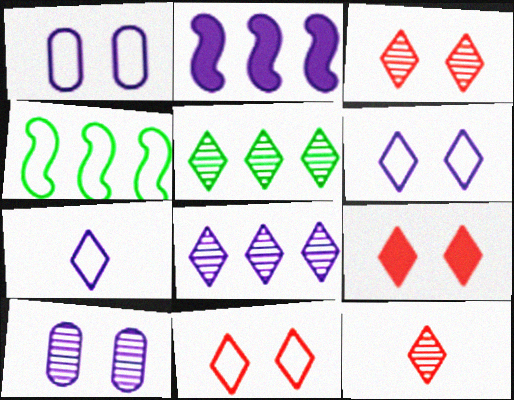[[2, 7, 10], 
[3, 9, 11], 
[5, 7, 9]]